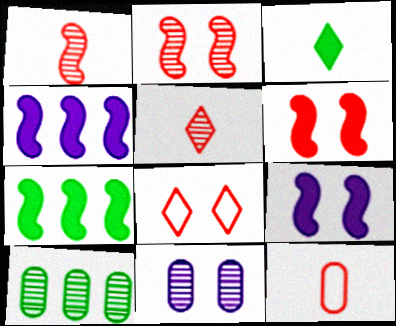[]